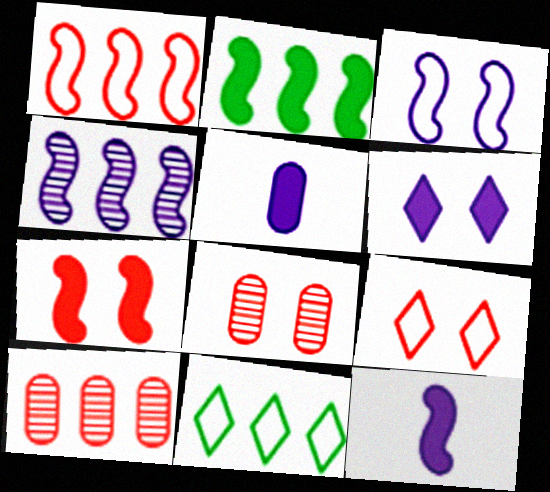[[1, 2, 4], 
[2, 7, 12], 
[3, 4, 12], 
[7, 8, 9], 
[8, 11, 12]]